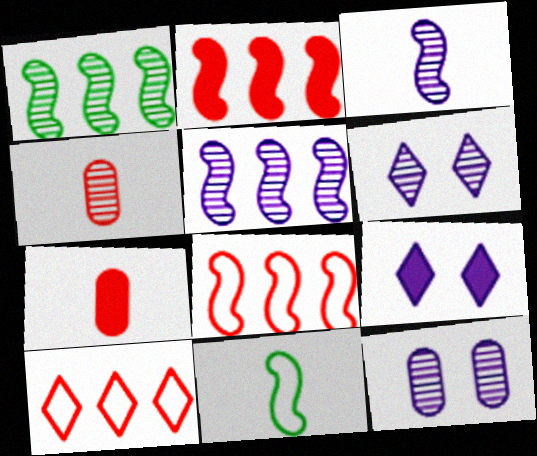[[1, 4, 6]]